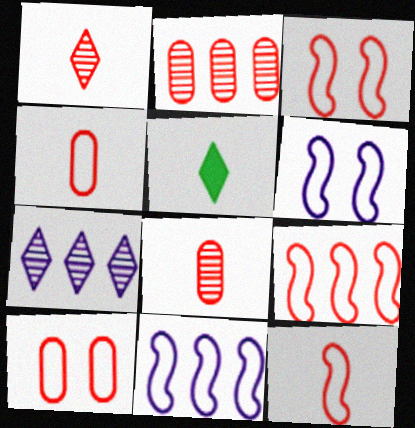[[2, 5, 6], 
[3, 9, 12]]